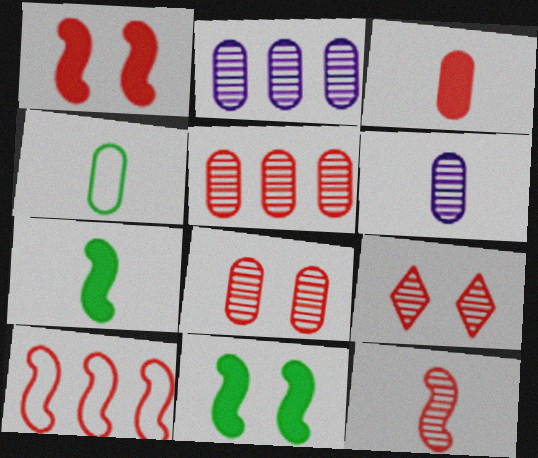[[1, 10, 12], 
[3, 4, 6], 
[3, 9, 10], 
[5, 9, 12]]